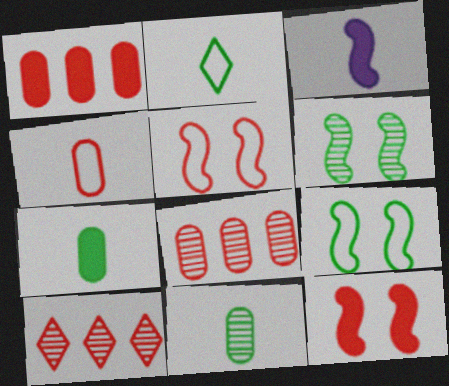[[4, 10, 12]]